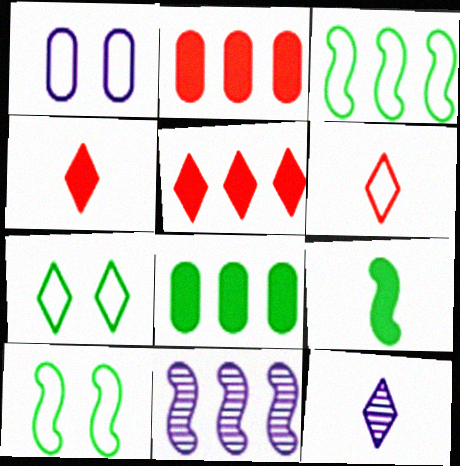[[1, 3, 6], 
[2, 10, 12], 
[5, 7, 12]]